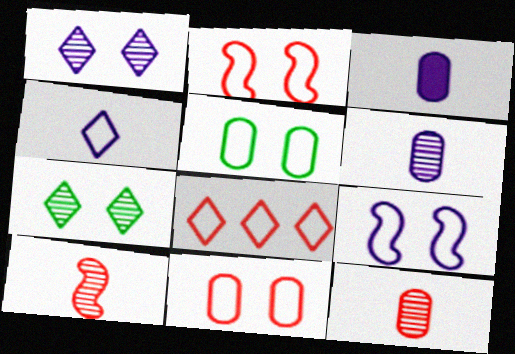[]